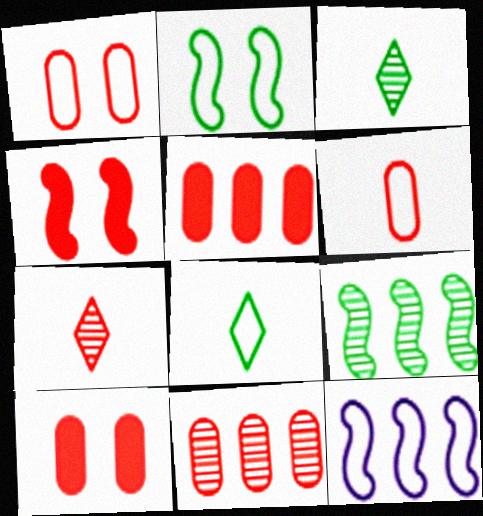[[1, 8, 12], 
[3, 10, 12], 
[6, 10, 11]]